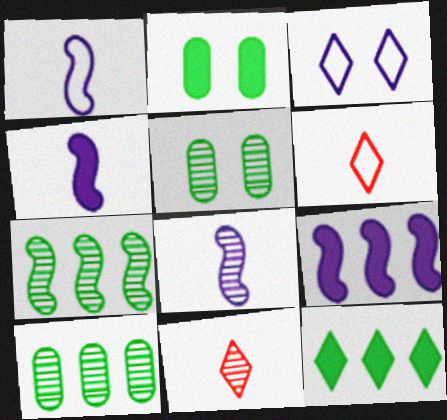[[1, 4, 8], 
[3, 11, 12], 
[5, 6, 9]]